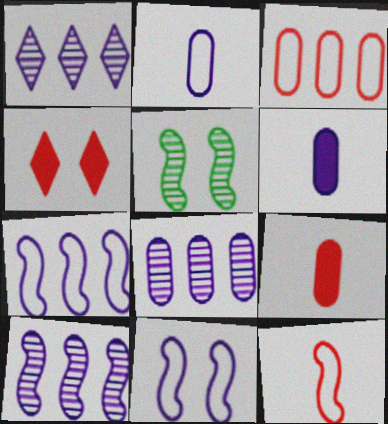[[1, 6, 11], 
[1, 8, 10]]